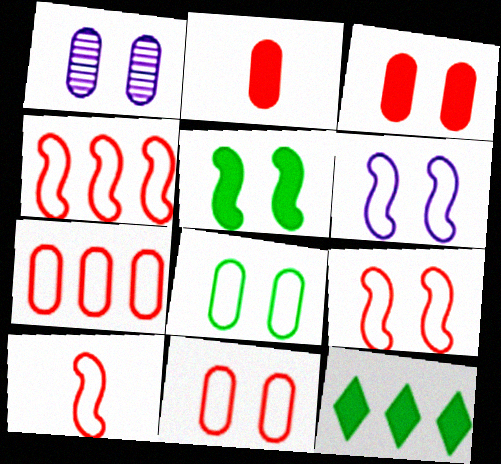[[1, 3, 8], 
[1, 10, 12], 
[4, 9, 10]]